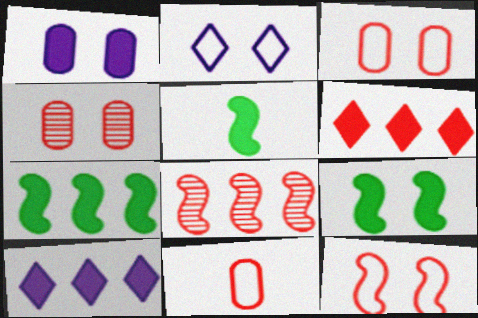[[1, 5, 6], 
[2, 4, 9], 
[5, 7, 9]]